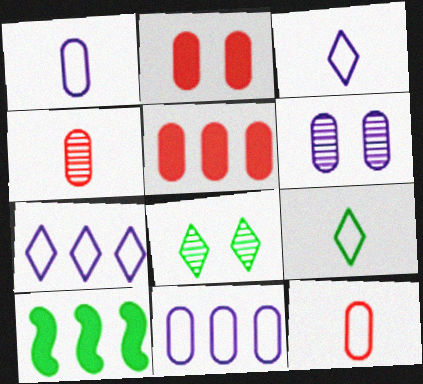[]